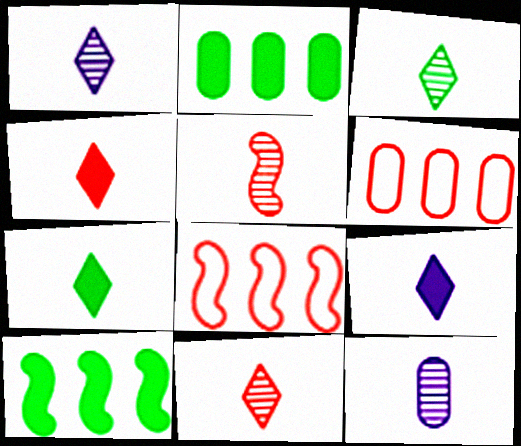[[1, 3, 11], 
[3, 5, 12], 
[4, 7, 9]]